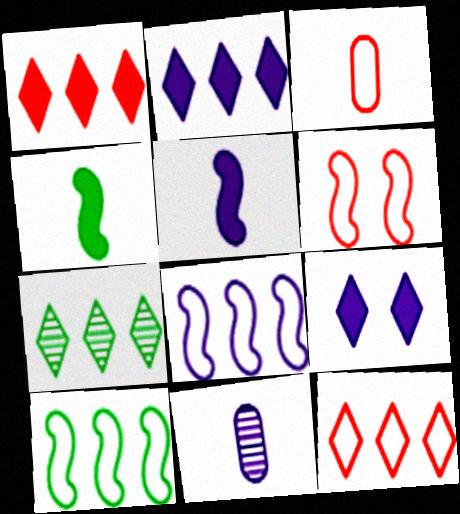[[2, 7, 12], 
[3, 6, 12], 
[8, 9, 11]]